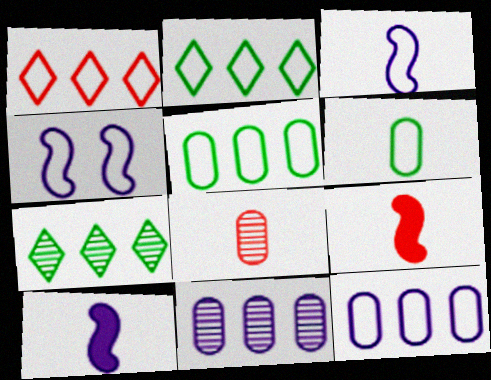[[1, 4, 6]]